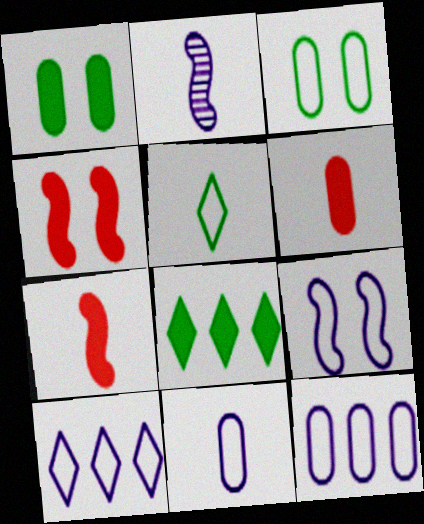[[2, 5, 6], 
[9, 10, 11]]